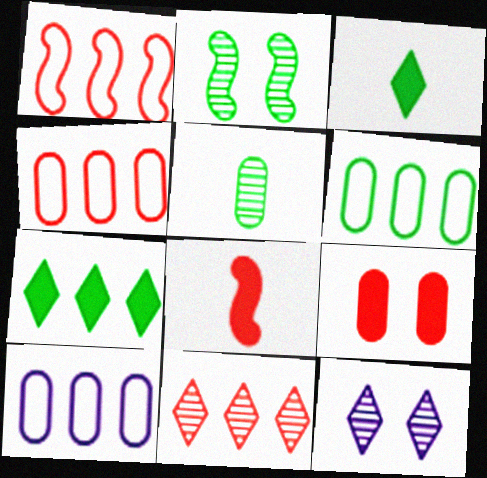[[2, 3, 6], 
[4, 6, 10], 
[5, 9, 10], 
[6, 8, 12]]